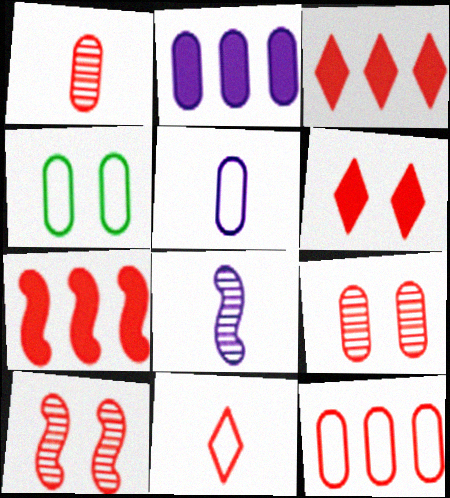[[1, 2, 4], 
[3, 4, 8], 
[4, 5, 12], 
[7, 9, 11]]